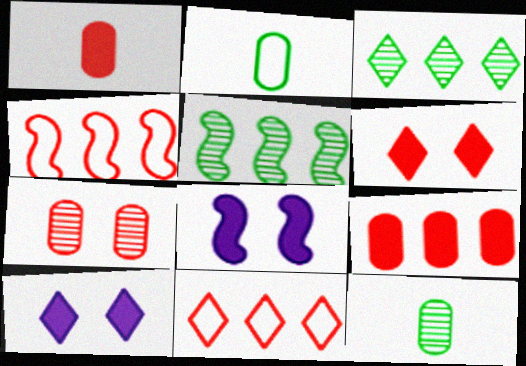[[4, 10, 12], 
[8, 11, 12]]